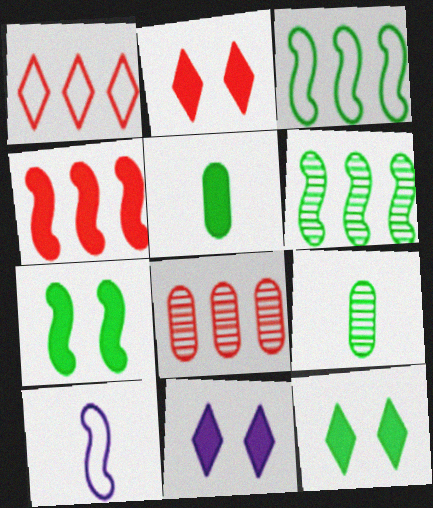[[1, 4, 8], 
[2, 11, 12], 
[3, 9, 12], 
[4, 5, 11], 
[8, 10, 12]]